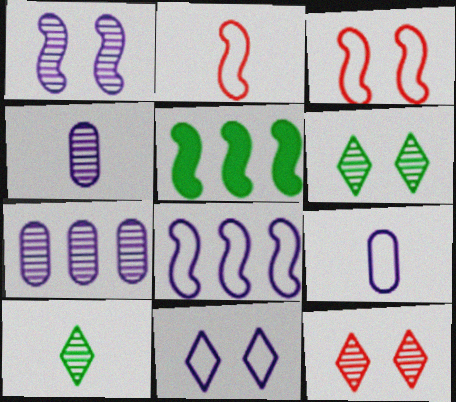[[1, 2, 5], 
[5, 9, 12], 
[8, 9, 11]]